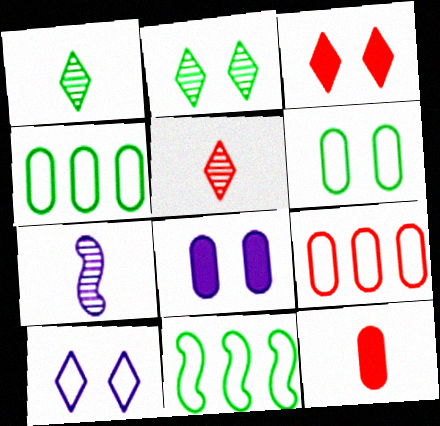[[2, 3, 10], 
[3, 4, 7], 
[5, 8, 11]]